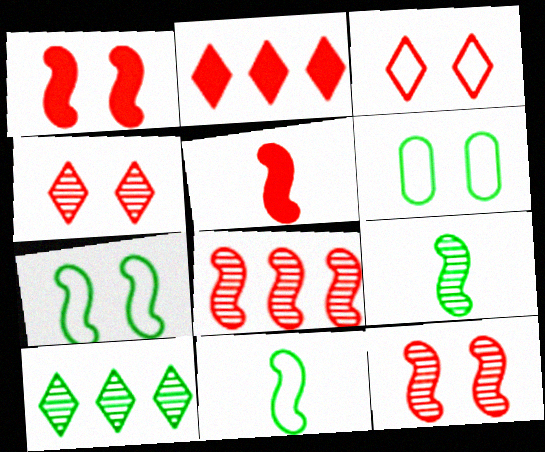[]